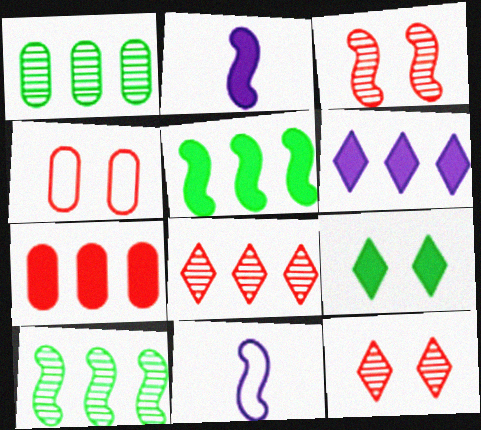[[2, 7, 9], 
[3, 5, 11], 
[5, 6, 7]]